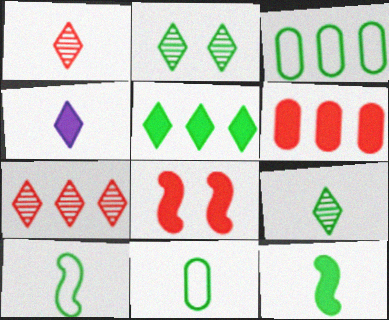[[2, 3, 12], 
[9, 11, 12]]